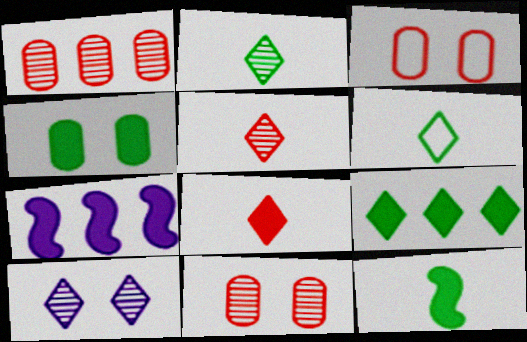[[2, 3, 7], 
[4, 7, 8], 
[4, 9, 12], 
[6, 7, 11]]